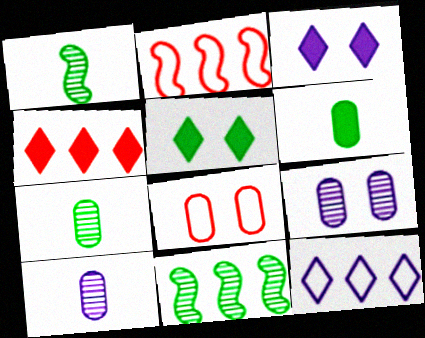[[2, 3, 7], 
[2, 5, 10]]